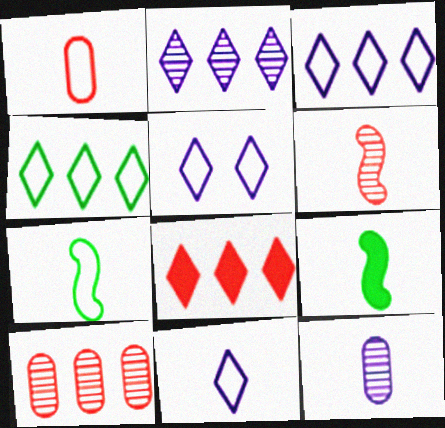[[1, 7, 11], 
[2, 4, 8], 
[3, 5, 11], 
[5, 9, 10]]